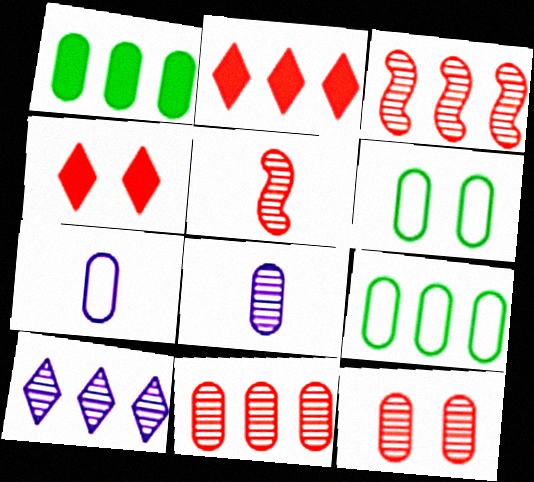[[1, 7, 12]]